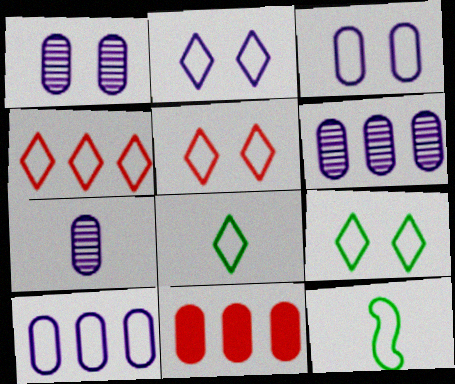[[1, 6, 7], 
[2, 4, 8], 
[2, 5, 9], 
[3, 4, 12], 
[5, 10, 12]]